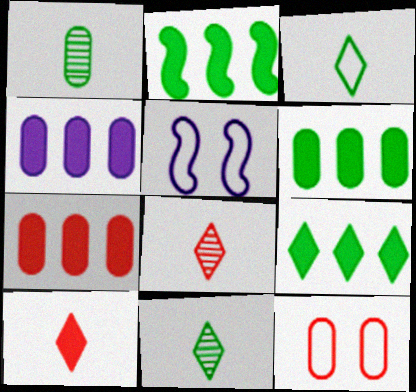[[1, 4, 12], 
[2, 6, 9], 
[4, 6, 7], 
[5, 6, 8], 
[5, 7, 11]]